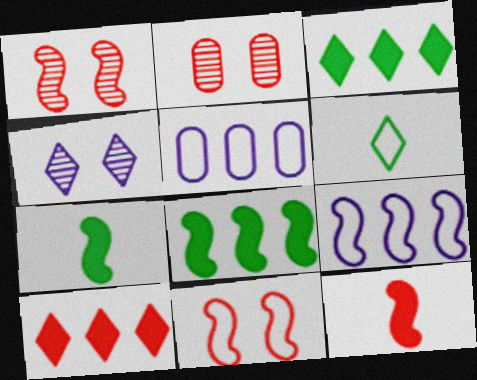[[1, 7, 9], 
[4, 6, 10], 
[5, 6, 11]]